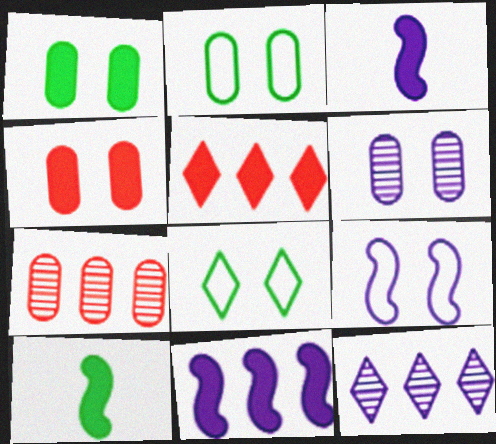[[1, 3, 5], 
[2, 4, 6], 
[3, 7, 8]]